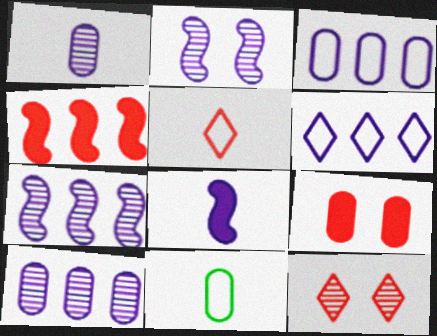[[9, 10, 11]]